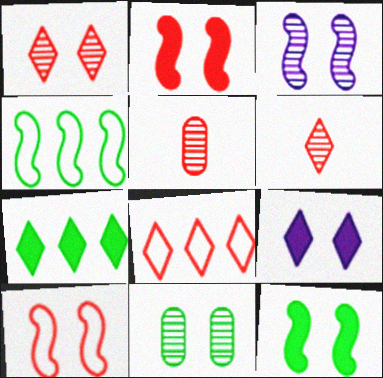[[1, 3, 11], 
[2, 5, 8], 
[3, 10, 12], 
[4, 5, 9], 
[9, 10, 11]]